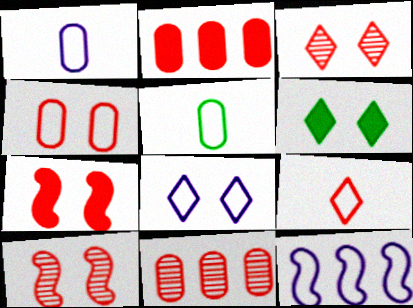[[1, 8, 12], 
[2, 9, 10], 
[3, 4, 7], 
[3, 6, 8], 
[7, 9, 11]]